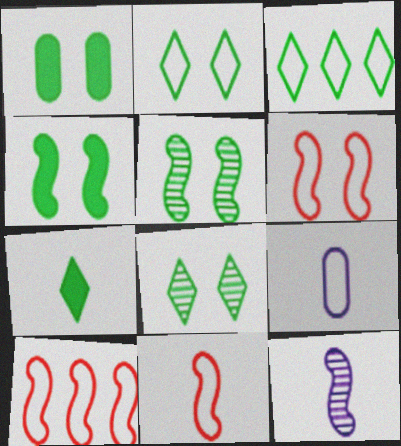[[1, 2, 5], 
[2, 9, 10], 
[3, 6, 9], 
[3, 7, 8], 
[4, 10, 12], 
[6, 10, 11]]